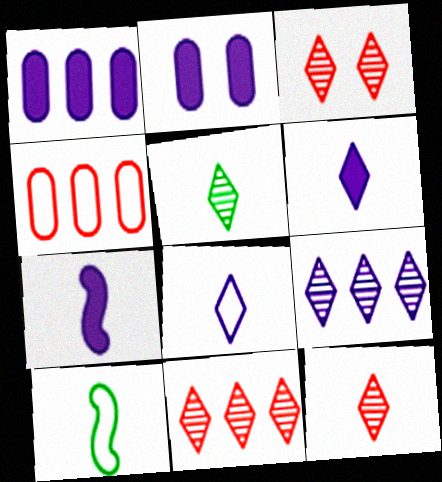[[1, 3, 10], 
[2, 10, 11], 
[3, 5, 9], 
[3, 11, 12]]